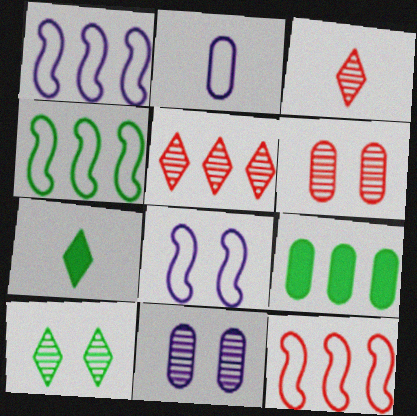[[1, 4, 12], 
[1, 5, 9], 
[1, 6, 7], 
[2, 6, 9], 
[3, 8, 9], 
[7, 11, 12]]